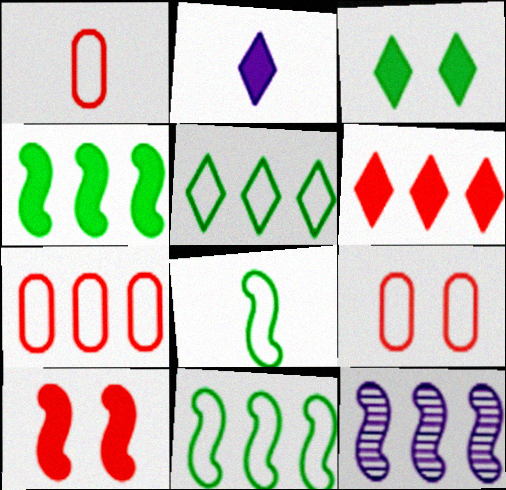[[1, 3, 12], 
[1, 7, 9], 
[2, 3, 6], 
[8, 10, 12]]